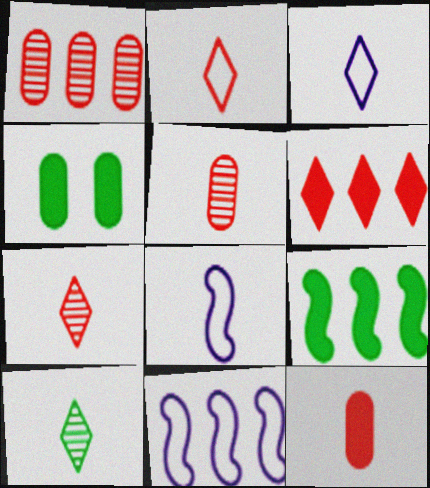[[4, 7, 11], 
[8, 10, 12]]